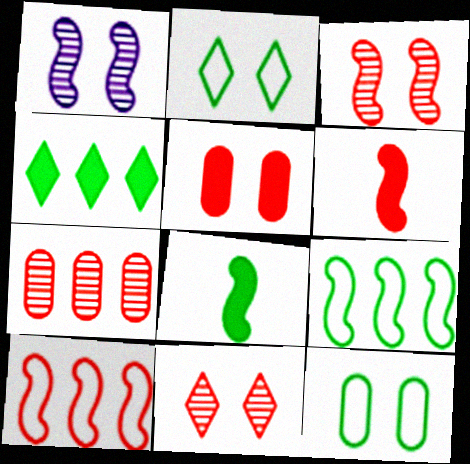[[1, 2, 5], 
[1, 6, 9], 
[1, 8, 10], 
[3, 6, 10]]